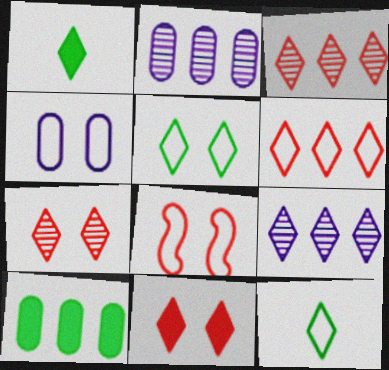[[1, 2, 8], 
[4, 5, 8], 
[9, 11, 12]]